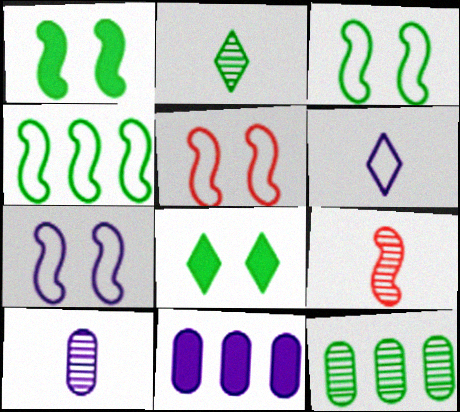[[2, 5, 11], 
[2, 9, 10], 
[3, 5, 7]]